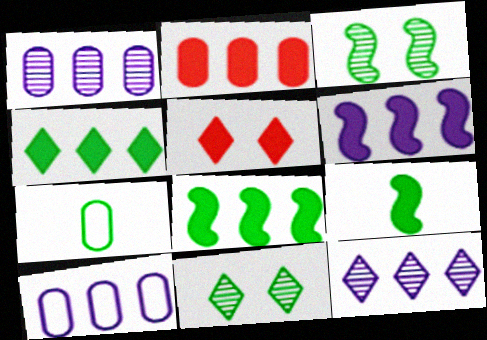[[2, 4, 6], 
[3, 4, 7], 
[6, 10, 12], 
[7, 8, 11]]